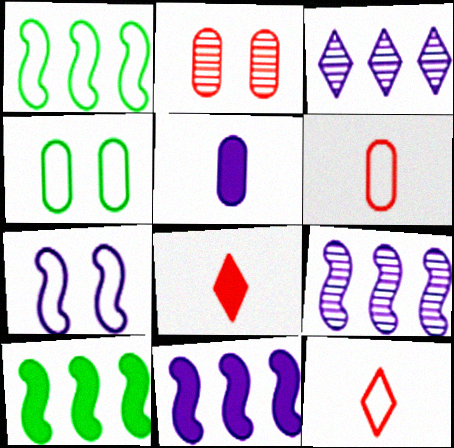[[3, 5, 7], 
[4, 8, 9]]